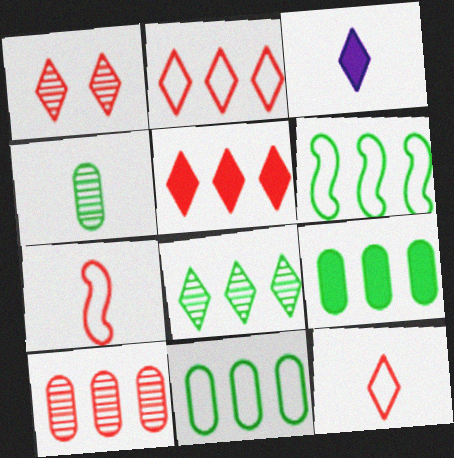[[1, 5, 12], 
[3, 4, 7], 
[6, 8, 9]]